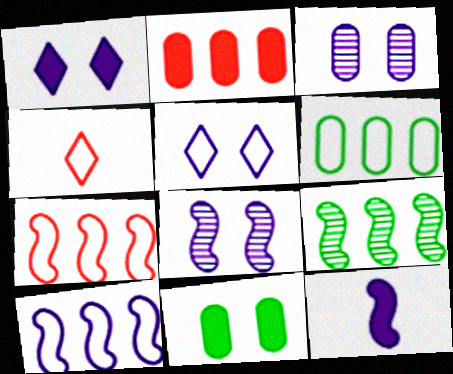[[8, 10, 12]]